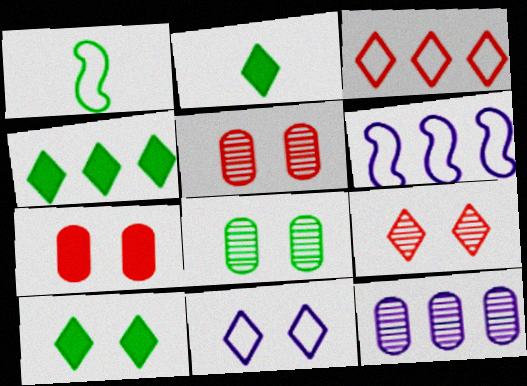[[1, 4, 8], 
[2, 4, 10], 
[2, 5, 6], 
[9, 10, 11]]